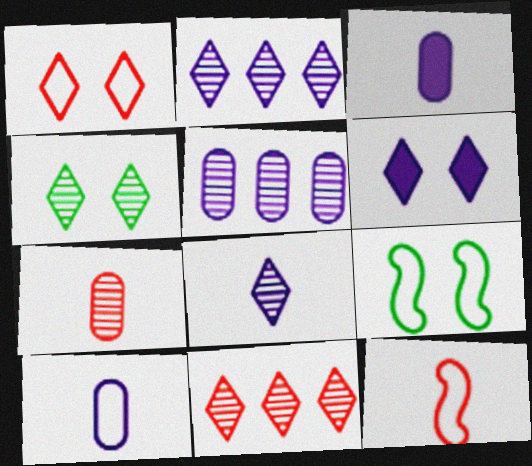[[1, 4, 6], 
[3, 9, 11], 
[4, 8, 11]]